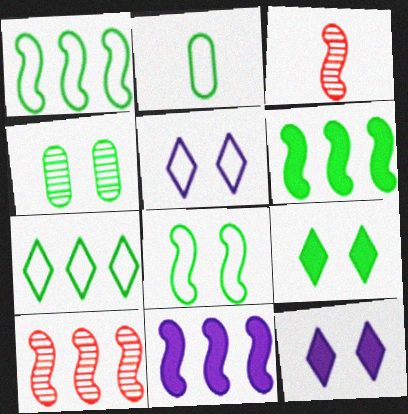[[1, 10, 11], 
[2, 7, 8], 
[2, 10, 12], 
[3, 8, 11], 
[4, 8, 9]]